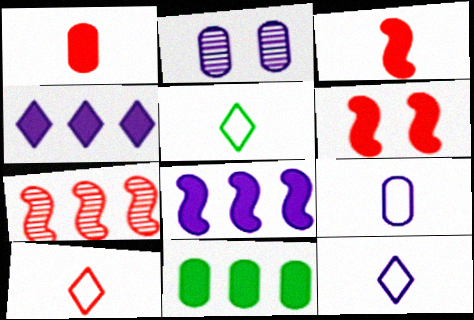[[2, 8, 12], 
[5, 10, 12]]